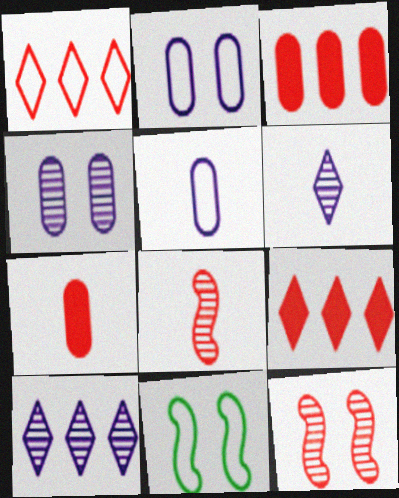[[1, 5, 11], 
[1, 7, 12], 
[3, 6, 11], 
[7, 10, 11]]